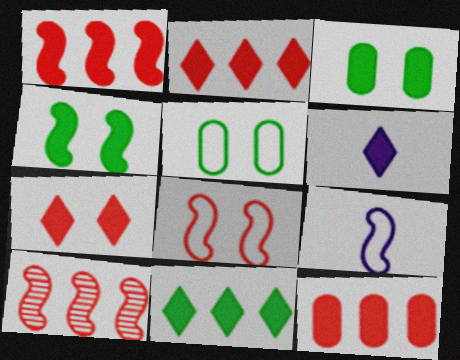[[1, 2, 12], 
[1, 3, 6], 
[4, 6, 12], 
[4, 9, 10], 
[5, 6, 10], 
[6, 7, 11]]